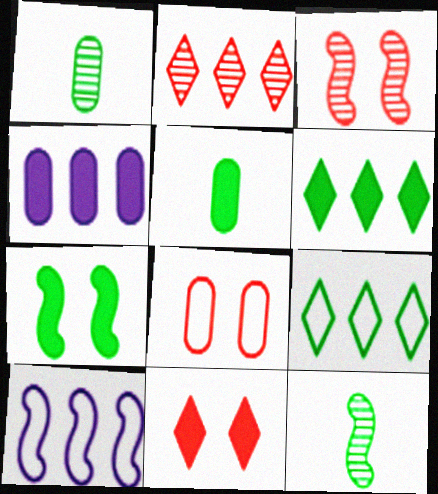[[1, 4, 8], 
[1, 7, 9], 
[1, 10, 11], 
[3, 8, 11], 
[5, 6, 7]]